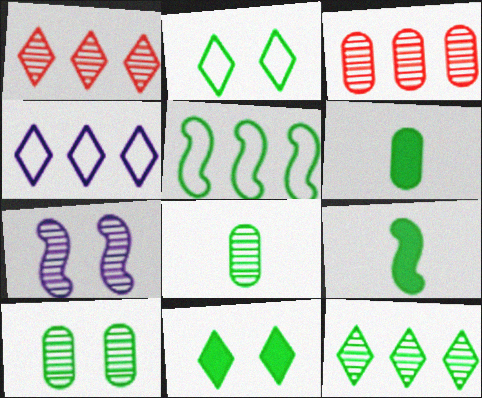[[1, 7, 8], 
[5, 8, 11]]